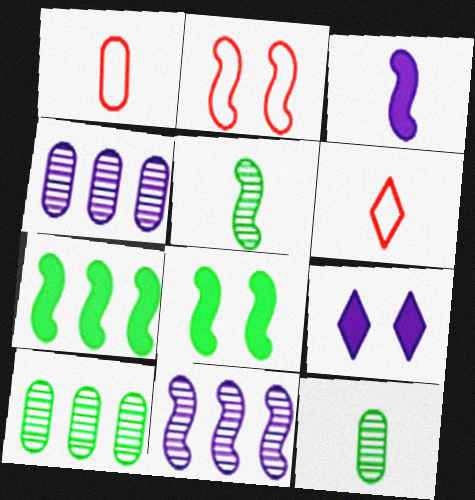[[3, 6, 12], 
[4, 6, 8]]